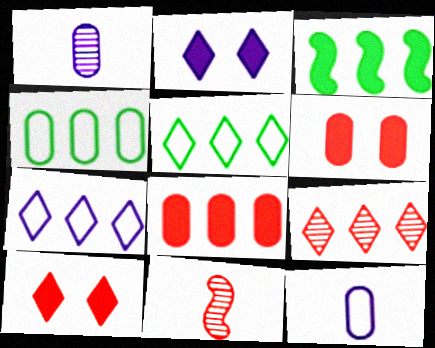[[1, 4, 6], 
[2, 4, 11]]